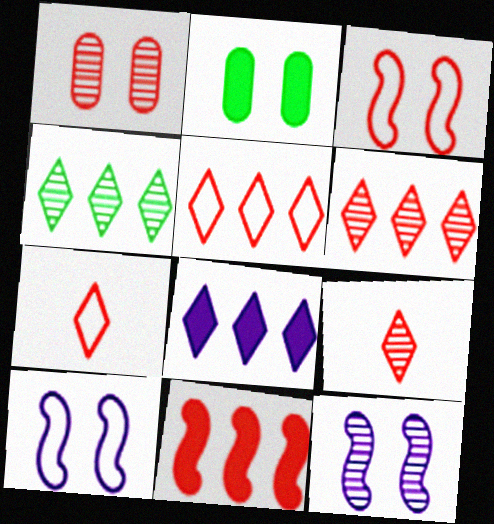[[1, 7, 11], 
[4, 5, 8]]